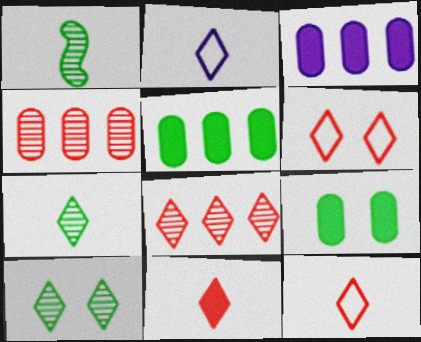[[1, 3, 6], 
[2, 7, 11], 
[6, 8, 11]]